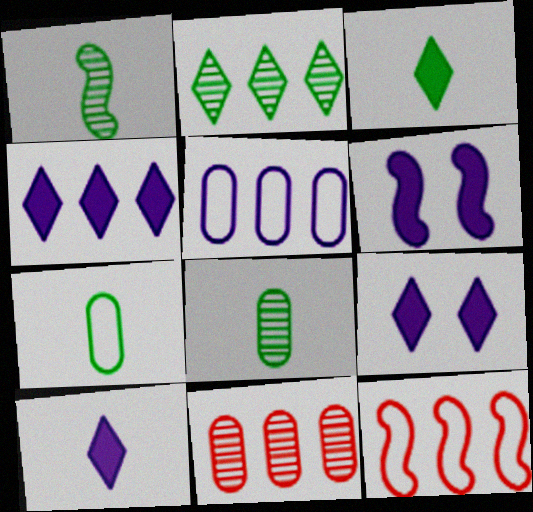[[1, 3, 7], 
[1, 6, 12], 
[4, 9, 10], 
[8, 9, 12]]